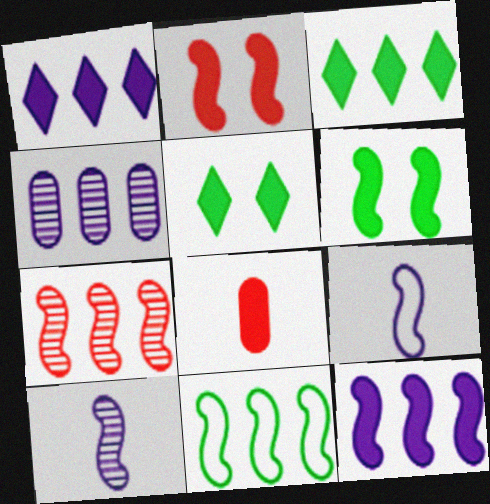[[1, 6, 8], 
[2, 10, 11], 
[5, 8, 12], 
[6, 7, 9], 
[7, 11, 12]]